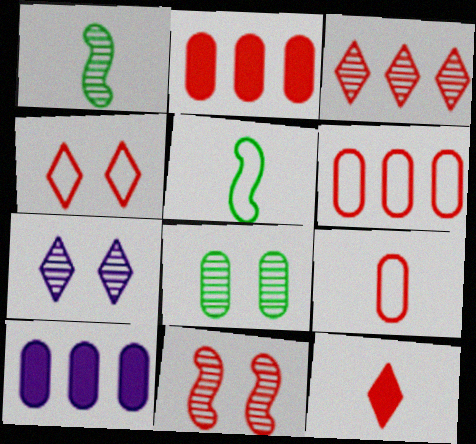[[1, 4, 10], 
[2, 5, 7], 
[3, 4, 12], 
[6, 11, 12], 
[7, 8, 11], 
[8, 9, 10]]